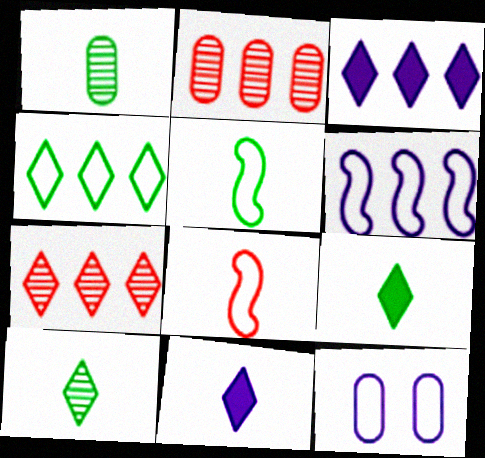[[1, 5, 9], 
[1, 8, 11], 
[3, 4, 7], 
[4, 8, 12]]